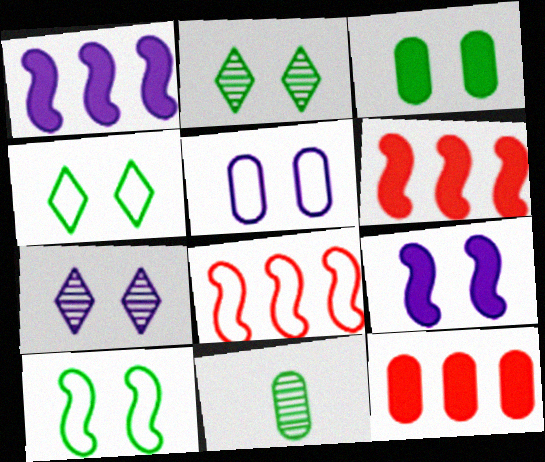[[2, 3, 10], 
[5, 7, 9], 
[5, 11, 12]]